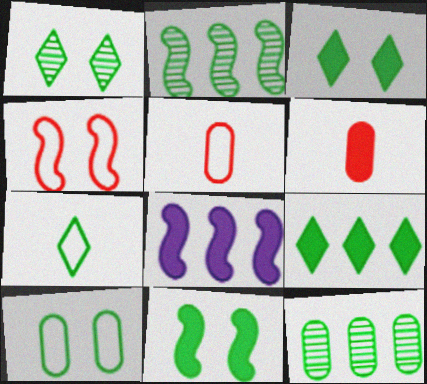[[1, 5, 8], 
[1, 7, 9], 
[1, 10, 11], 
[3, 6, 8], 
[7, 11, 12]]